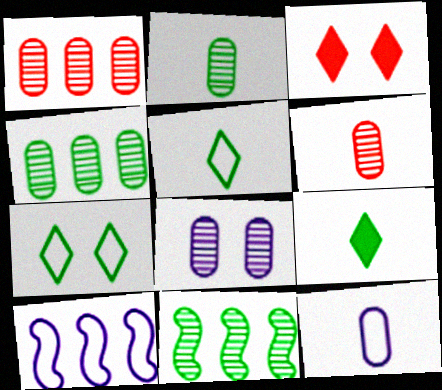[[1, 2, 8], 
[2, 3, 10], 
[3, 11, 12], 
[4, 6, 8]]